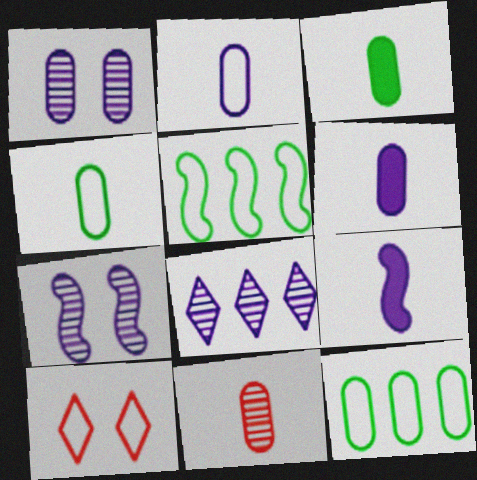[[2, 3, 11], 
[2, 5, 10], 
[4, 6, 11]]